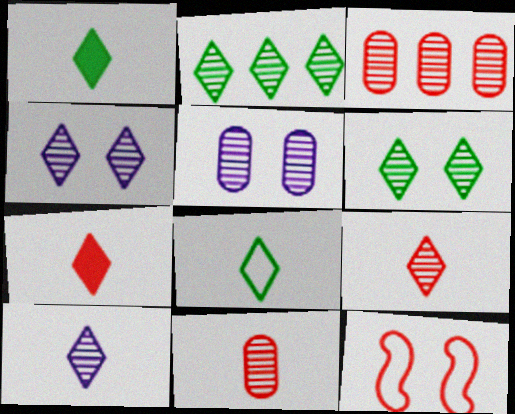[[2, 4, 9], 
[3, 7, 12], 
[7, 8, 10]]